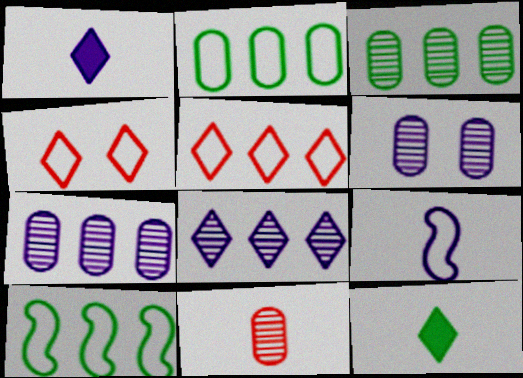[[2, 4, 9], 
[3, 6, 11], 
[4, 8, 12], 
[9, 11, 12]]